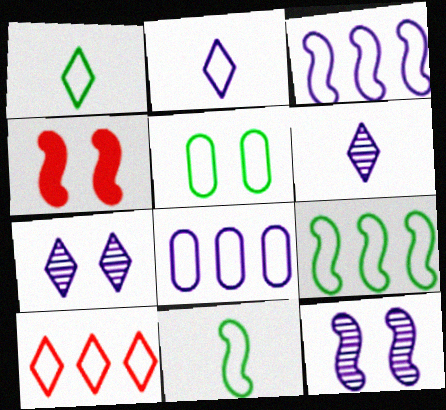[[1, 5, 9], 
[4, 5, 7], 
[8, 9, 10]]